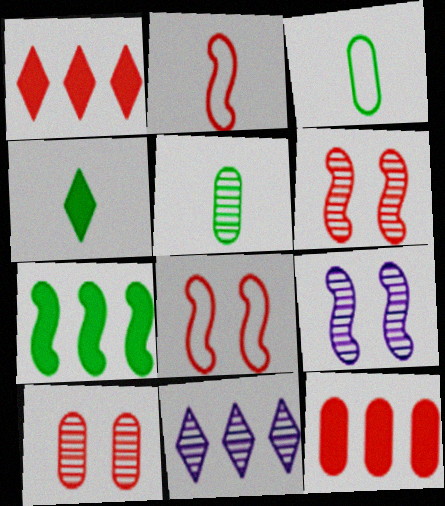[[1, 2, 10], 
[1, 3, 9], 
[2, 7, 9], 
[5, 6, 11]]